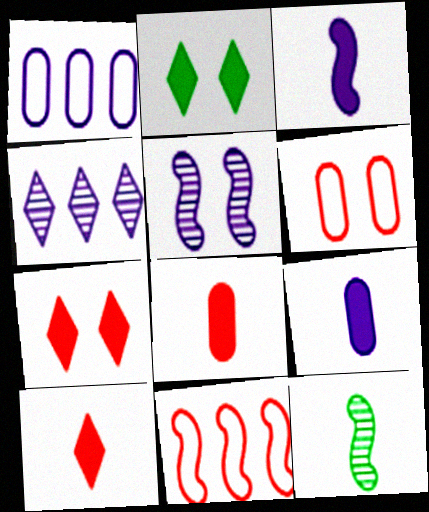[[1, 7, 12], 
[2, 5, 6]]